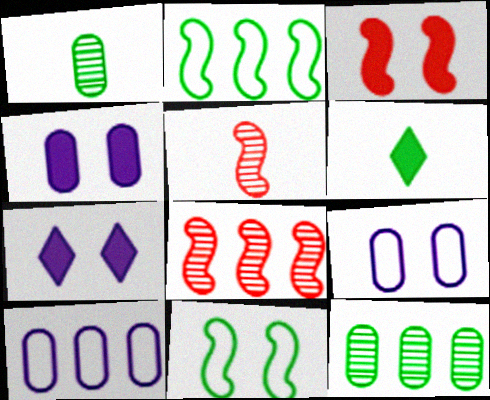[[6, 8, 9], 
[6, 11, 12]]